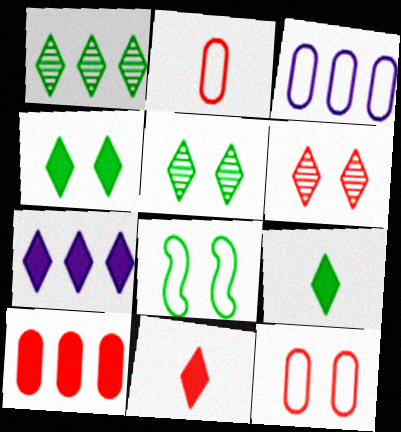[[4, 7, 11]]